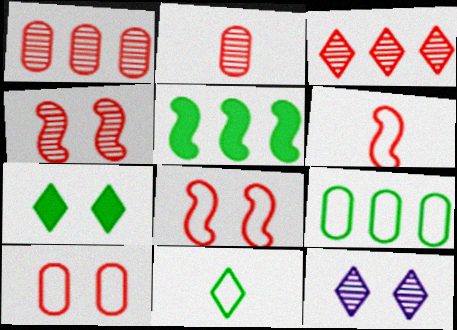[[2, 3, 4]]